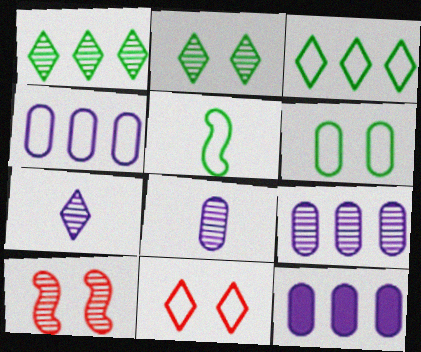[[1, 8, 10], 
[3, 5, 6], 
[4, 5, 11], 
[4, 9, 12]]